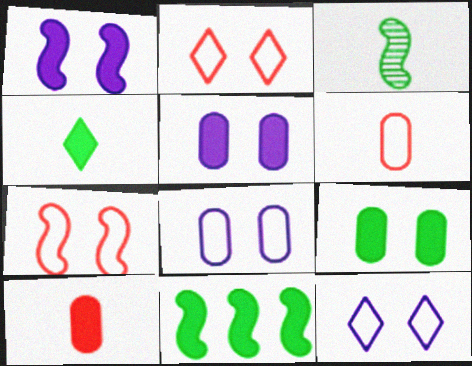[[4, 9, 11]]